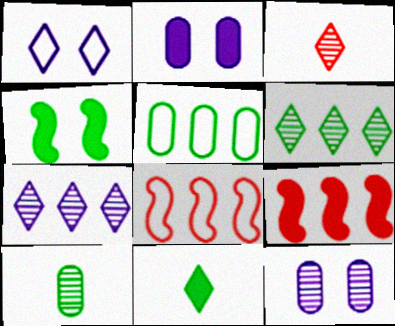[[1, 9, 10], 
[2, 9, 11], 
[5, 7, 9], 
[8, 11, 12]]